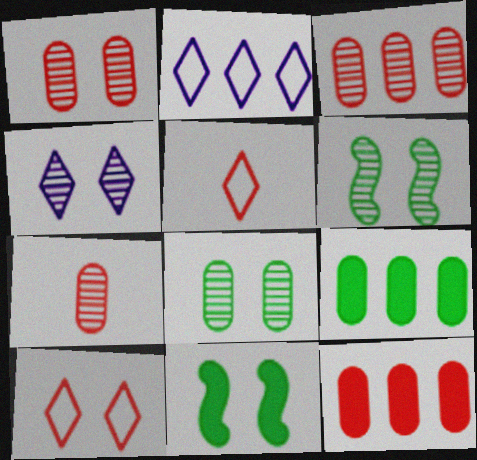[[1, 3, 7], 
[1, 4, 6], 
[2, 7, 11]]